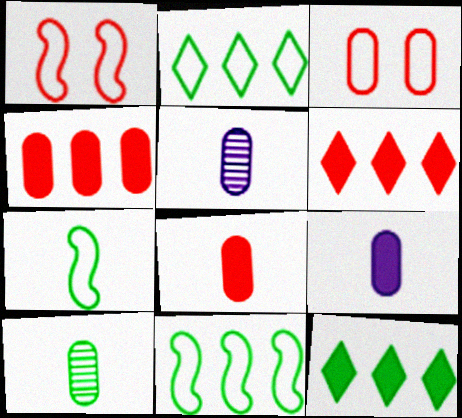[[1, 5, 12]]